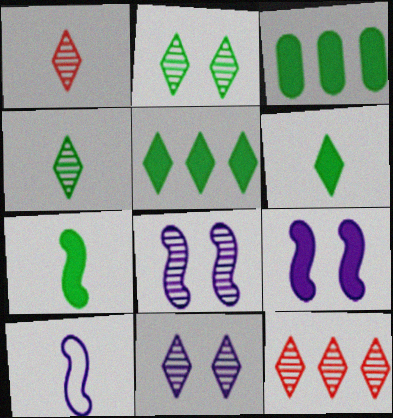[[4, 11, 12]]